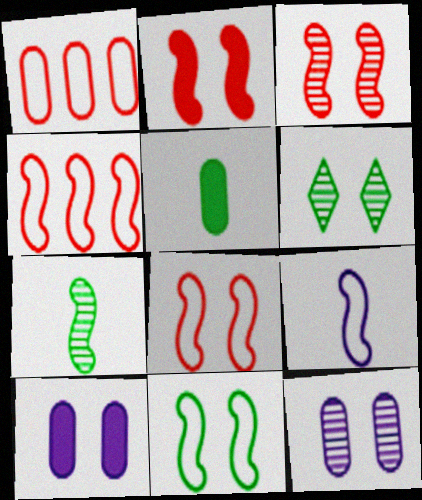[[1, 5, 12], 
[2, 3, 8], 
[3, 6, 12], 
[4, 9, 11], 
[6, 8, 10]]